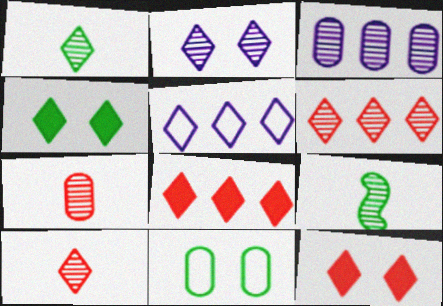[[1, 2, 6], 
[1, 5, 12], 
[4, 5, 10]]